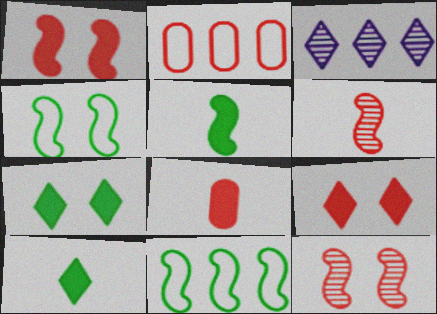[[2, 6, 9], 
[3, 4, 8]]